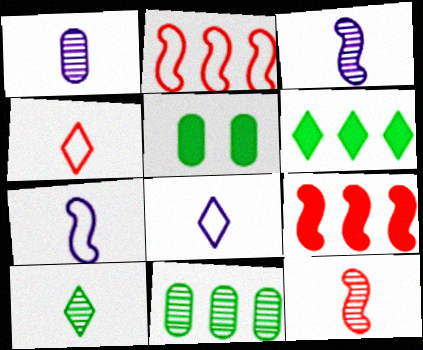[[1, 10, 12]]